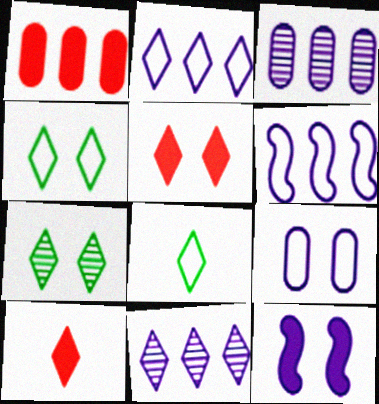[[2, 7, 10], 
[4, 10, 11], 
[5, 8, 11]]